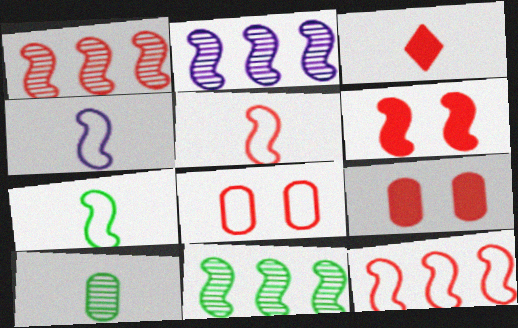[[1, 2, 11], 
[1, 3, 8], 
[1, 5, 6], 
[2, 6, 7], 
[3, 4, 10], 
[4, 5, 7], 
[4, 6, 11]]